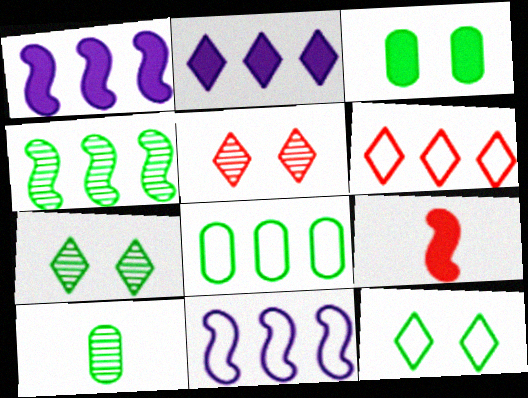[[2, 3, 9], 
[3, 8, 10], 
[4, 7, 10], 
[6, 8, 11]]